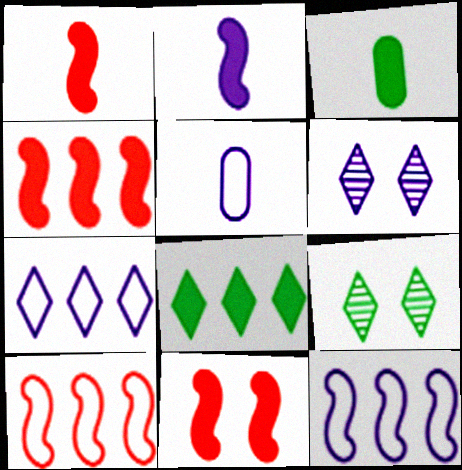[[1, 4, 11], 
[3, 6, 10], 
[4, 5, 9]]